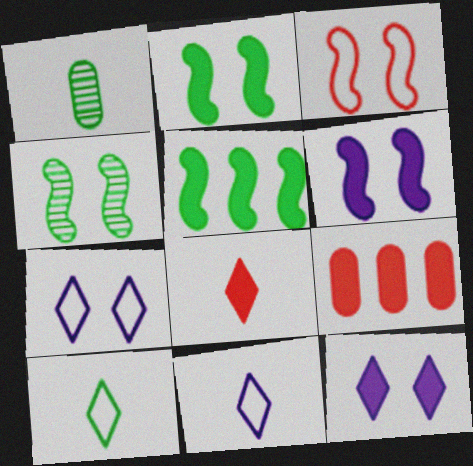[[3, 4, 6], 
[4, 9, 11]]